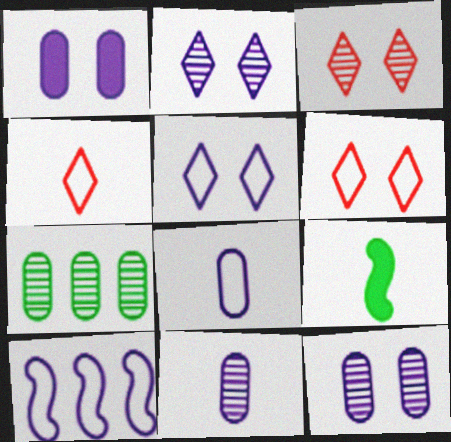[[4, 9, 11], 
[5, 8, 10]]